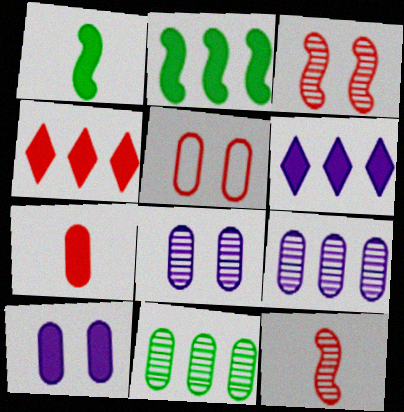[[1, 4, 10], 
[4, 5, 12]]